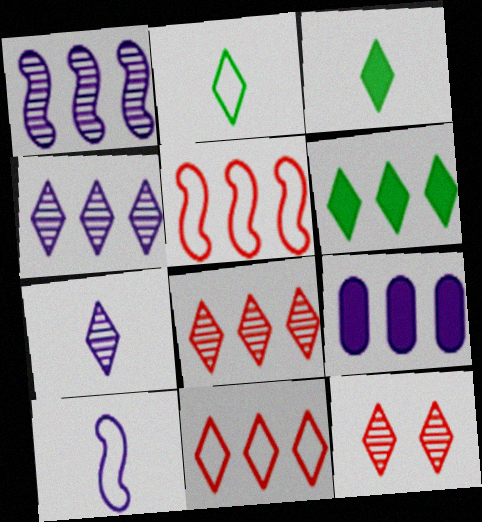[[4, 6, 11]]